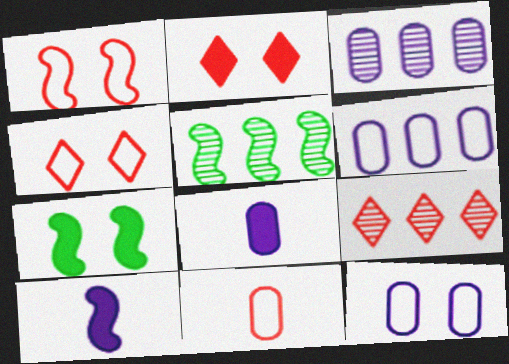[[1, 5, 10], 
[3, 5, 9], 
[3, 8, 12], 
[4, 5, 8]]